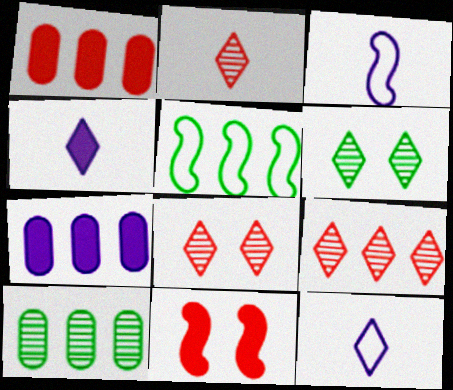[[1, 3, 6], 
[2, 8, 9], 
[5, 7, 9], 
[10, 11, 12]]